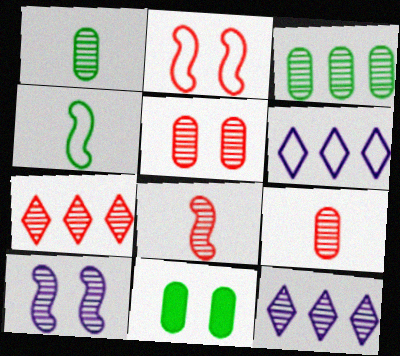[[1, 7, 10], 
[5, 7, 8], 
[6, 8, 11]]